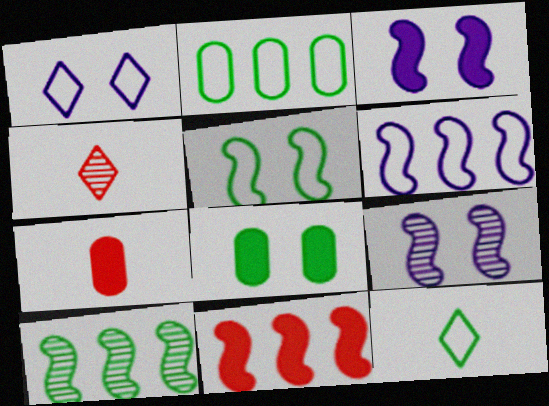[[1, 7, 10], 
[2, 3, 4], 
[2, 5, 12], 
[4, 6, 8], 
[6, 10, 11], 
[8, 10, 12]]